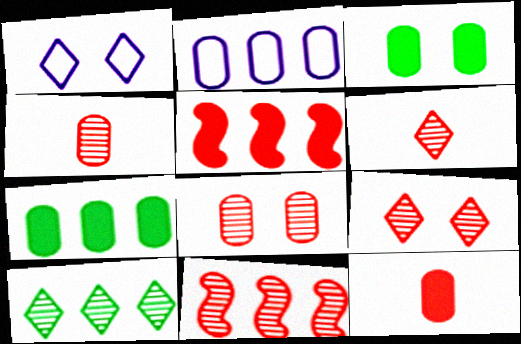[[2, 3, 4], 
[2, 5, 10], 
[4, 9, 11], 
[6, 8, 11]]